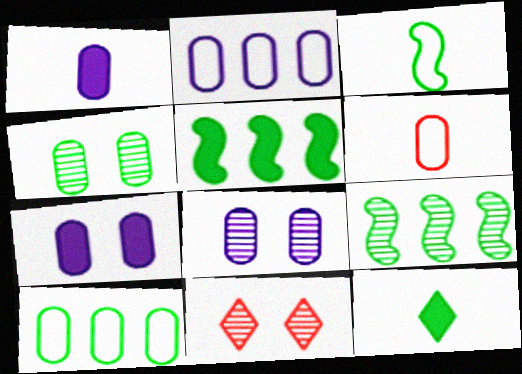[[1, 2, 8]]